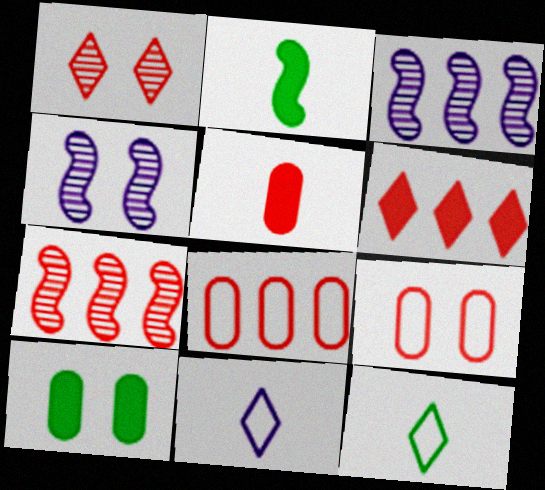[[6, 7, 8], 
[7, 10, 11]]